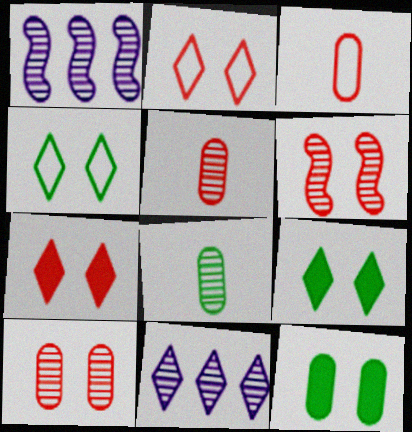[[1, 3, 9], 
[6, 8, 11]]